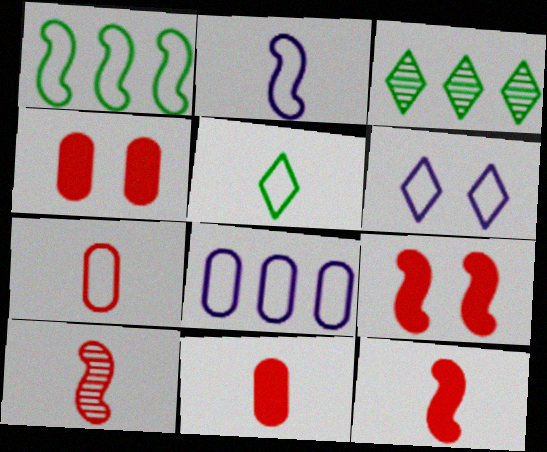[[1, 6, 7], 
[2, 3, 4], 
[2, 5, 7], 
[2, 6, 8]]